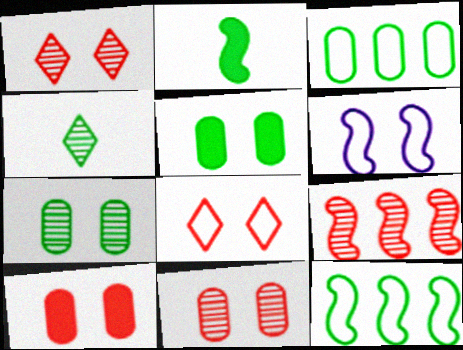[[1, 5, 6], 
[2, 6, 9], 
[4, 5, 12]]